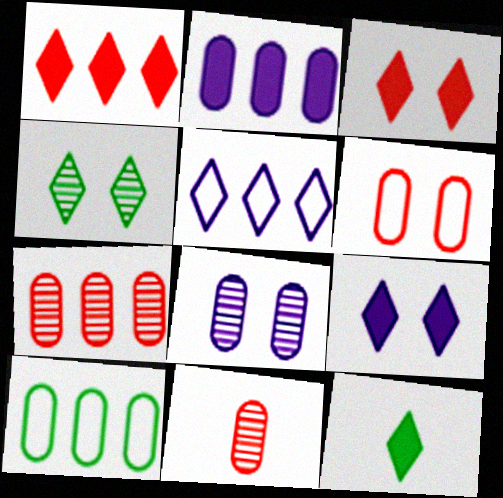[[1, 9, 12], 
[2, 7, 10]]